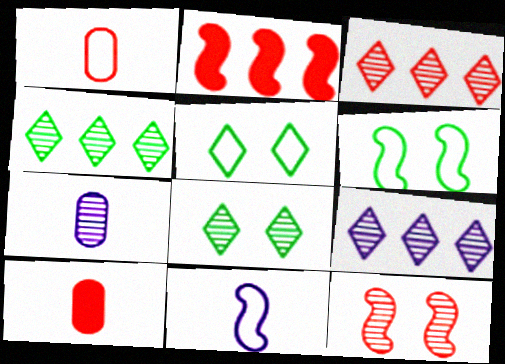[[2, 5, 7], 
[3, 4, 9], 
[4, 7, 12], 
[6, 9, 10]]